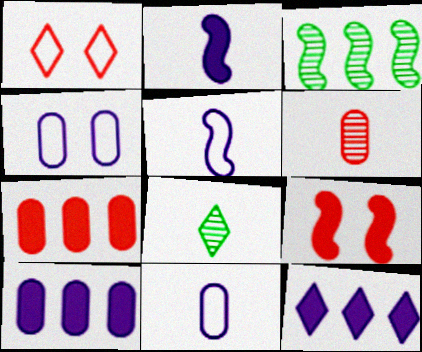[[1, 8, 12], 
[3, 5, 9]]